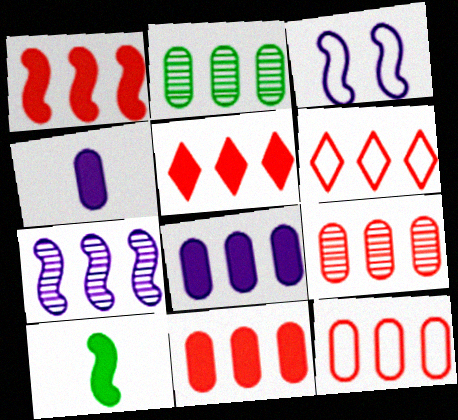[[1, 5, 11], 
[1, 6, 9], 
[2, 8, 12], 
[9, 11, 12]]